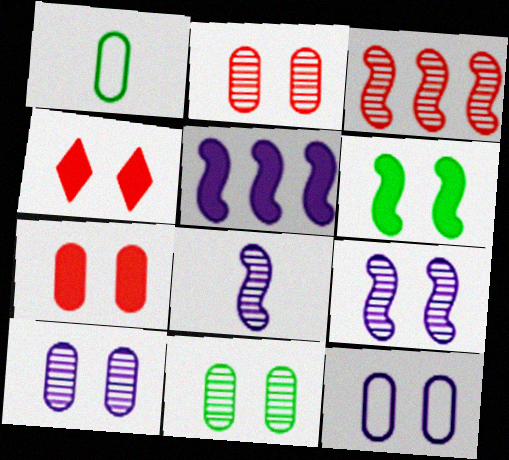[[2, 10, 11], 
[7, 11, 12]]